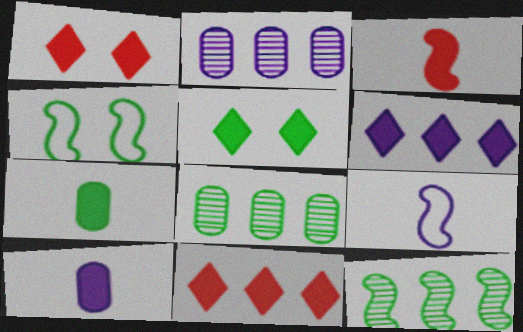[[1, 8, 9]]